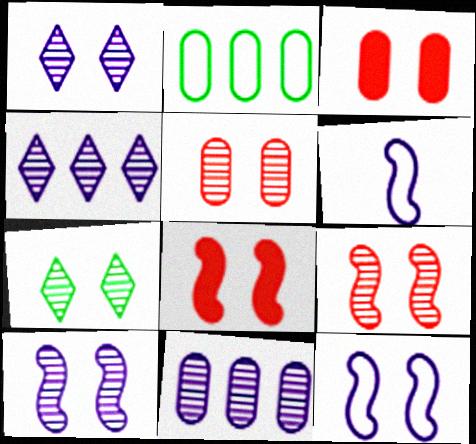[[3, 7, 12], 
[5, 7, 10]]